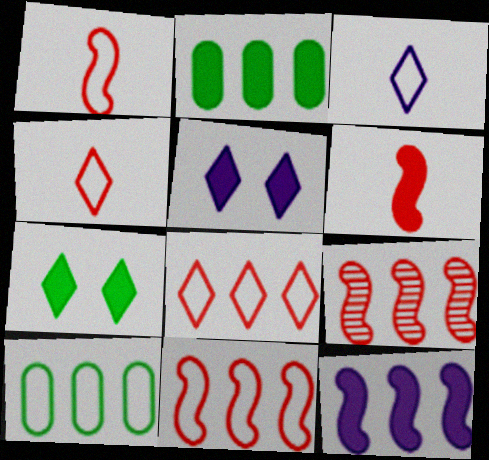[[2, 5, 6]]